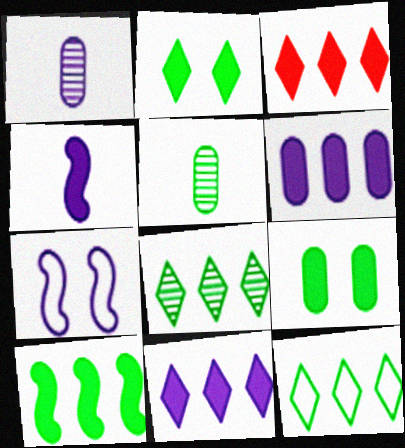[[1, 7, 11], 
[3, 4, 9], 
[3, 5, 7], 
[3, 6, 10]]